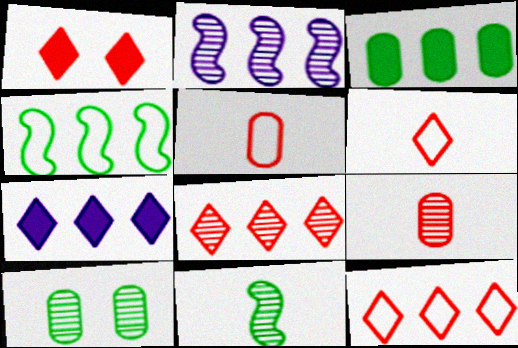[[1, 6, 8], 
[2, 3, 12]]